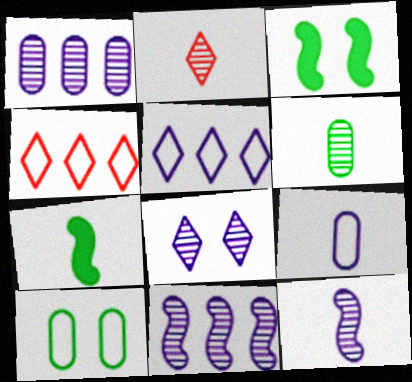[[1, 8, 12], 
[2, 6, 12], 
[2, 7, 9]]